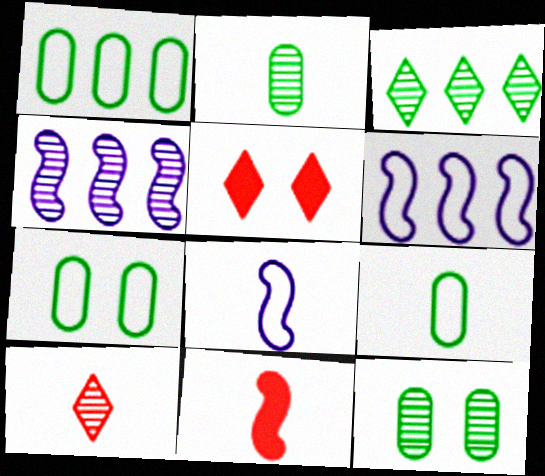[[1, 7, 9], 
[2, 5, 6], 
[4, 5, 9], 
[4, 10, 12]]